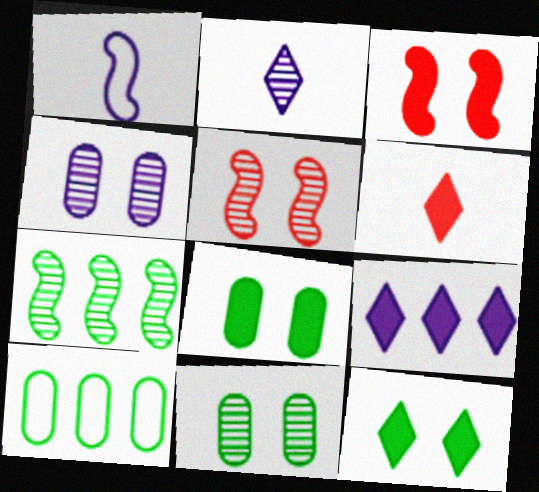[[1, 3, 7], 
[1, 4, 9], 
[2, 3, 10], 
[6, 9, 12]]